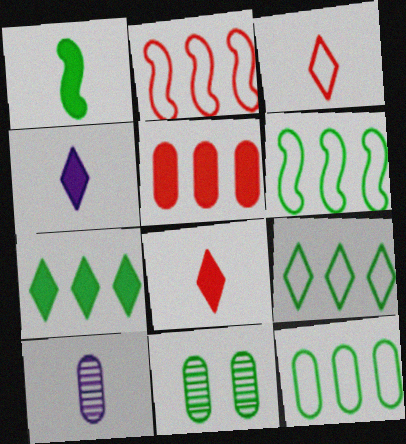[[1, 3, 10], 
[1, 9, 11], 
[2, 4, 11], 
[6, 9, 12]]